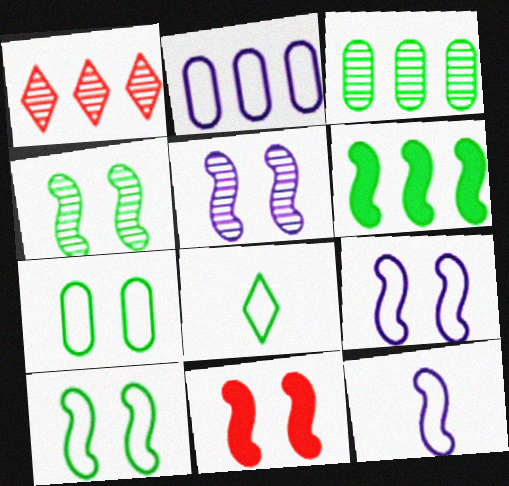[[1, 2, 6], 
[4, 9, 11], 
[5, 10, 11]]